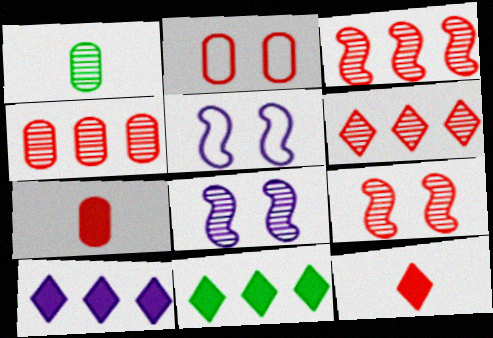[[1, 6, 8], 
[2, 3, 12], 
[2, 4, 7], 
[3, 4, 6]]